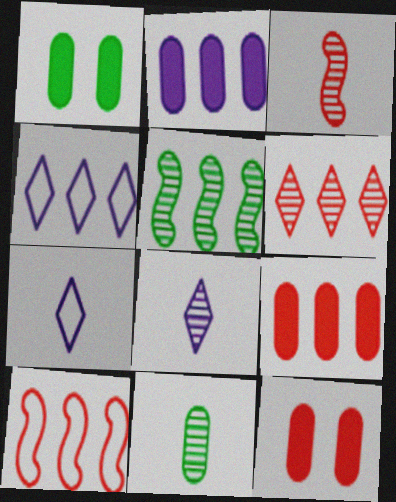[[1, 3, 4], 
[1, 8, 10], 
[3, 8, 11], 
[4, 5, 9], 
[5, 7, 12], 
[6, 9, 10]]